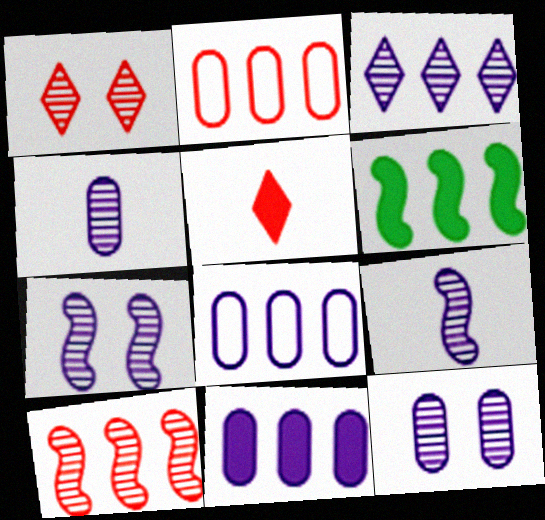[[2, 3, 6], 
[3, 4, 7], 
[3, 9, 12]]